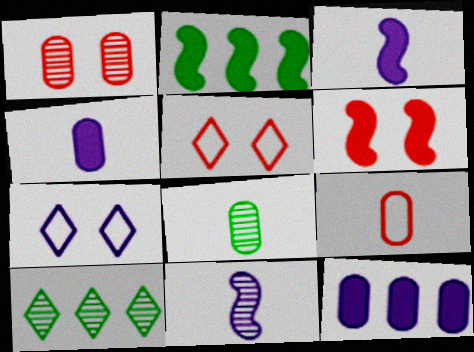[[1, 5, 6], 
[1, 10, 11], 
[2, 3, 6], 
[4, 8, 9], 
[7, 11, 12]]